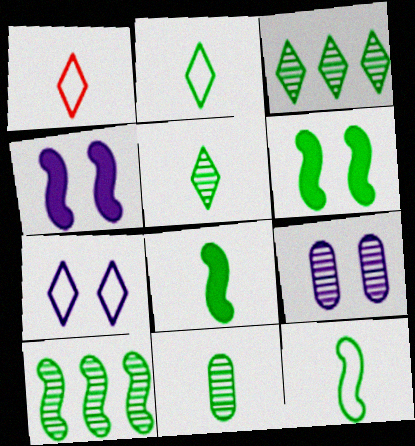[[2, 8, 11], 
[4, 7, 9], 
[6, 10, 12]]